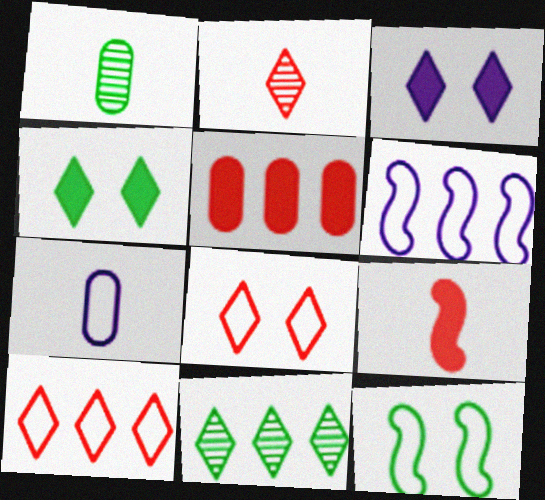[[5, 6, 11], 
[7, 10, 12]]